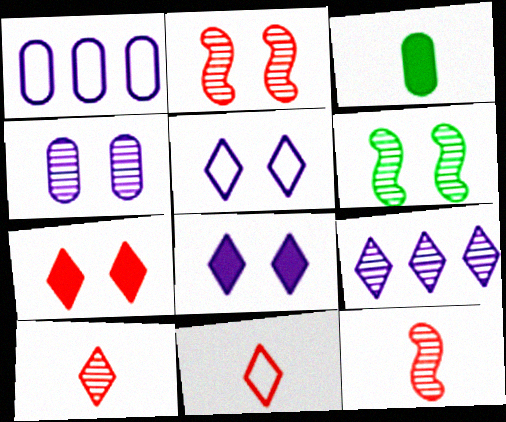[]